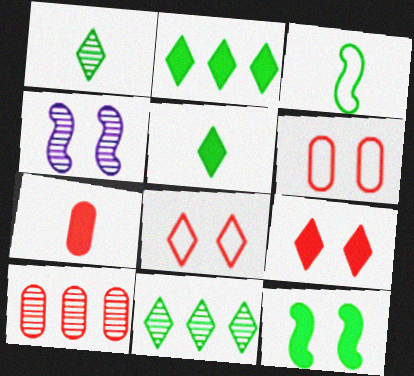[[1, 4, 10], 
[6, 7, 10]]